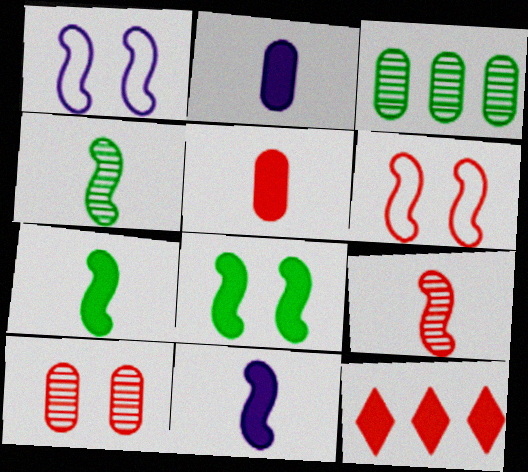[[2, 8, 12]]